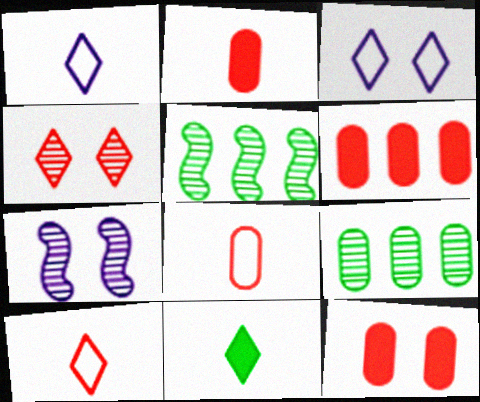[[1, 5, 12], 
[2, 3, 5], 
[2, 6, 12]]